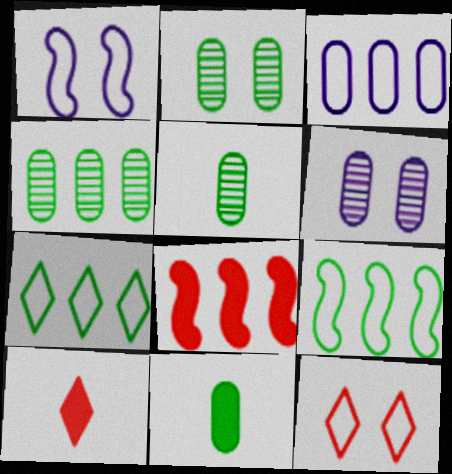[[1, 4, 10], 
[2, 4, 5], 
[6, 9, 10]]